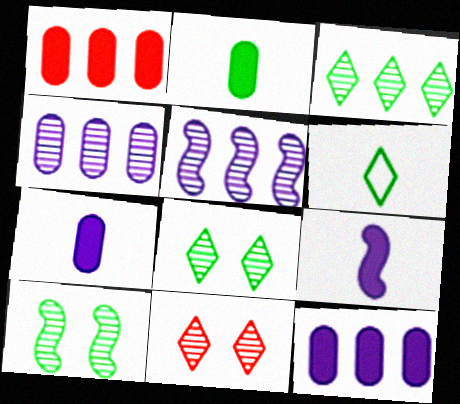[]